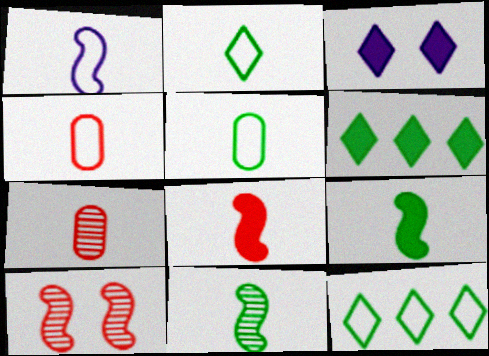[[1, 2, 4], 
[1, 8, 11]]